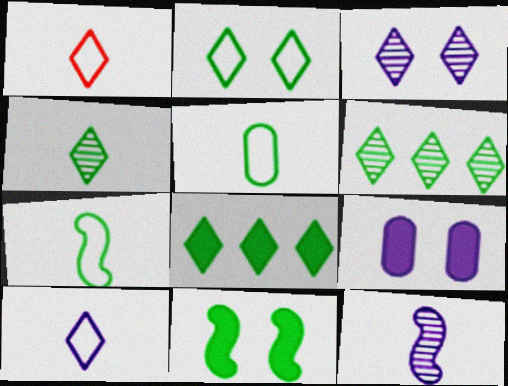[[1, 3, 8], 
[2, 4, 8], 
[5, 6, 11]]